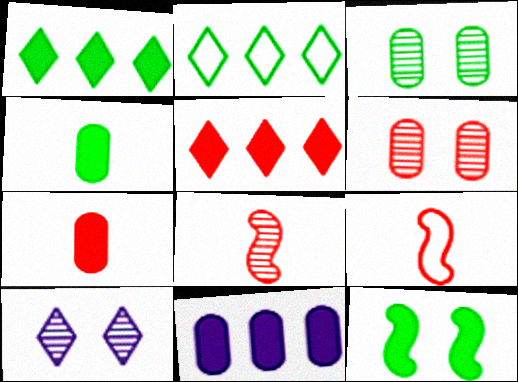[[1, 4, 12], 
[5, 6, 9]]